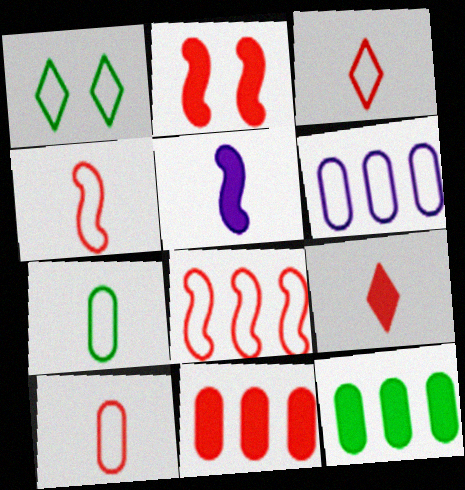[[1, 4, 6], 
[2, 9, 11], 
[3, 4, 10]]